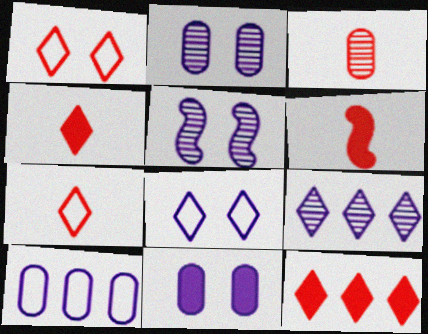[[3, 6, 7], 
[5, 8, 11]]